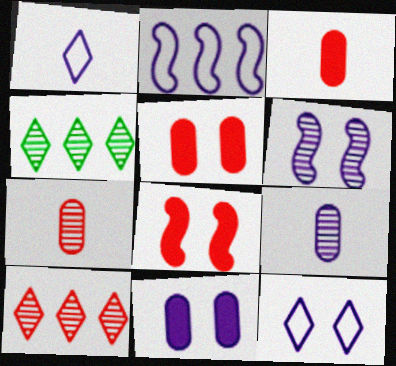[[4, 6, 7], 
[6, 11, 12]]